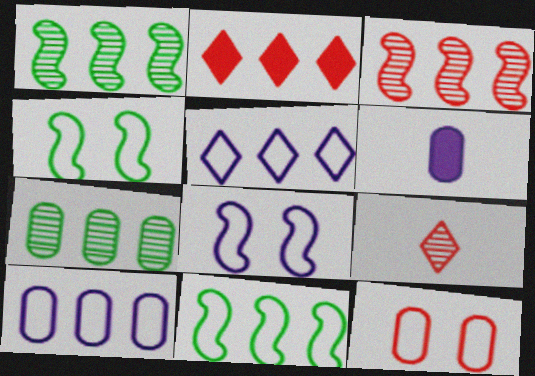[[1, 2, 10], 
[6, 7, 12]]